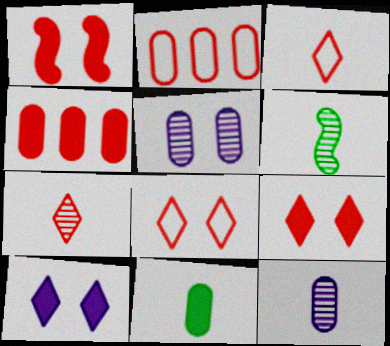[[1, 2, 7], 
[2, 5, 11], 
[2, 6, 10], 
[6, 7, 12]]